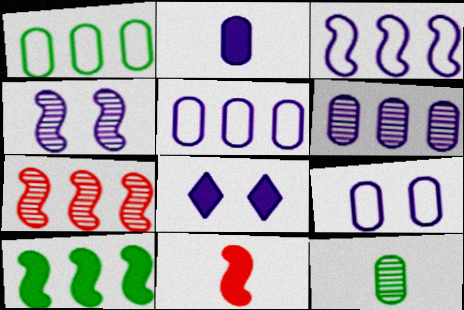[[2, 6, 9], 
[3, 7, 10], 
[4, 8, 9]]